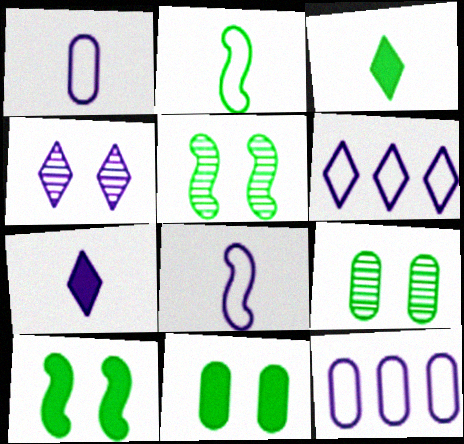[[4, 6, 7]]